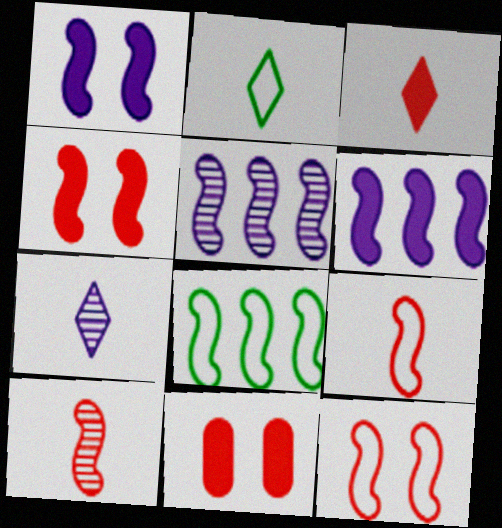[[1, 8, 10], 
[2, 3, 7], 
[2, 5, 11], 
[7, 8, 11]]